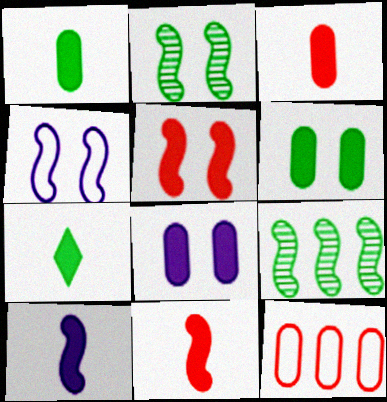[[2, 4, 5], 
[3, 7, 10], 
[4, 9, 11]]